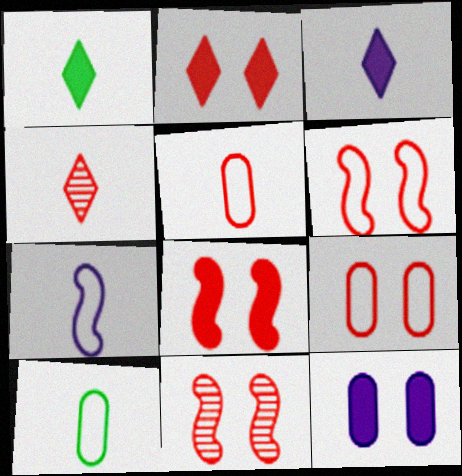[[2, 9, 11], 
[6, 8, 11]]